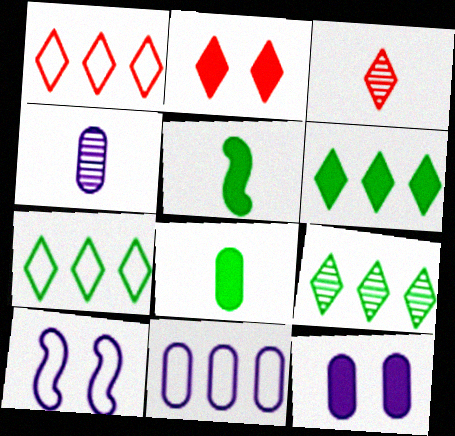[[1, 2, 3], 
[4, 11, 12], 
[6, 7, 9]]